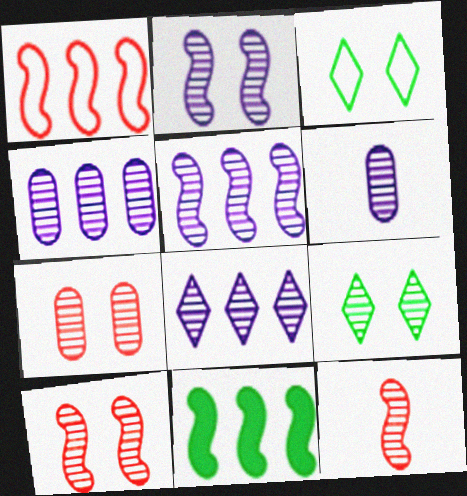[[1, 5, 11], 
[2, 6, 8], 
[2, 7, 9], 
[4, 5, 8], 
[4, 9, 12]]